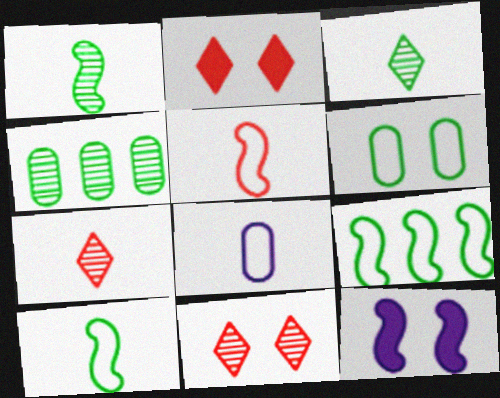[[6, 11, 12]]